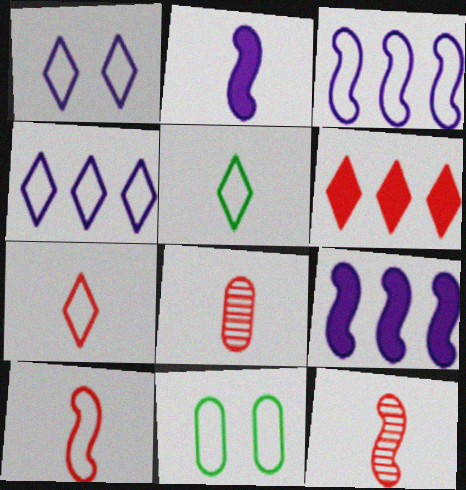[[2, 5, 8], 
[3, 7, 11], 
[4, 10, 11]]